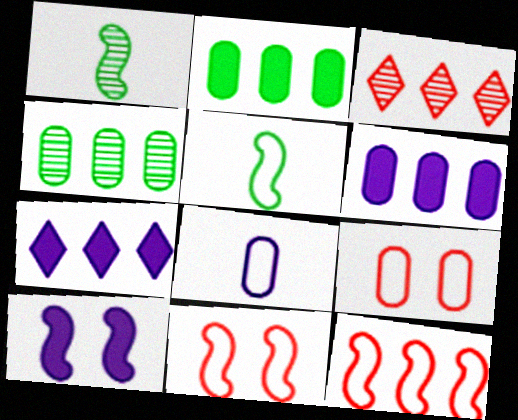[[1, 7, 9], 
[1, 10, 12], 
[4, 7, 12]]